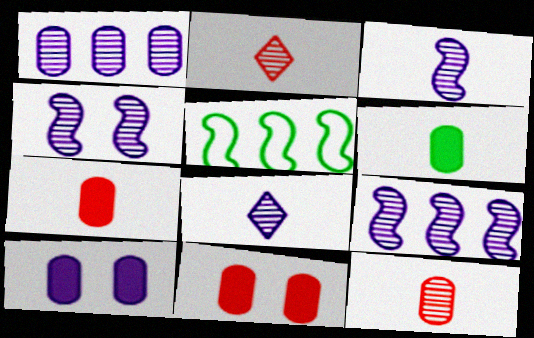[[1, 4, 8], 
[2, 5, 10], 
[3, 4, 9], 
[5, 8, 11]]